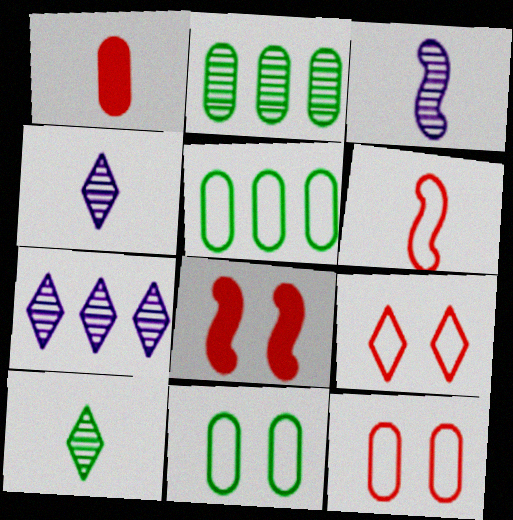[[4, 5, 8]]